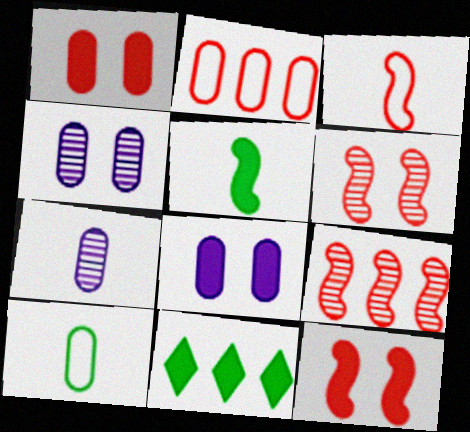[[3, 4, 11], 
[3, 9, 12]]